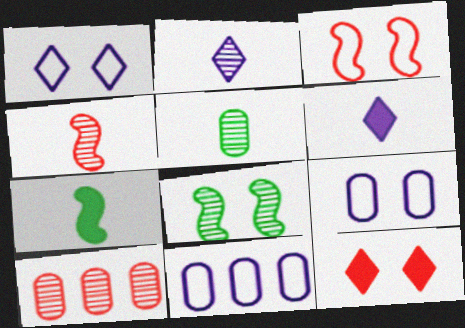[[1, 7, 10], 
[2, 4, 5], 
[2, 8, 10], 
[8, 9, 12]]